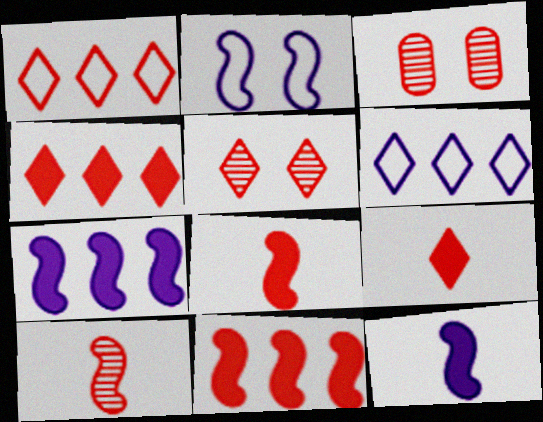[[1, 3, 8], 
[1, 5, 9]]